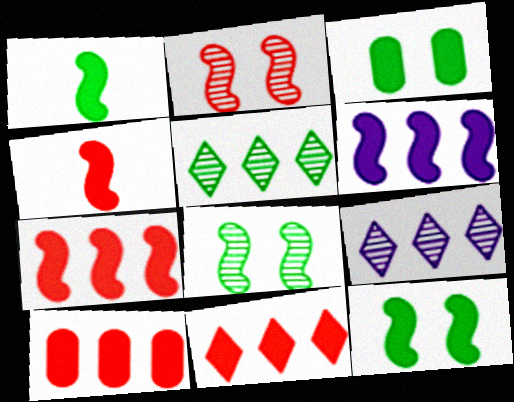[[4, 6, 12], 
[7, 10, 11]]